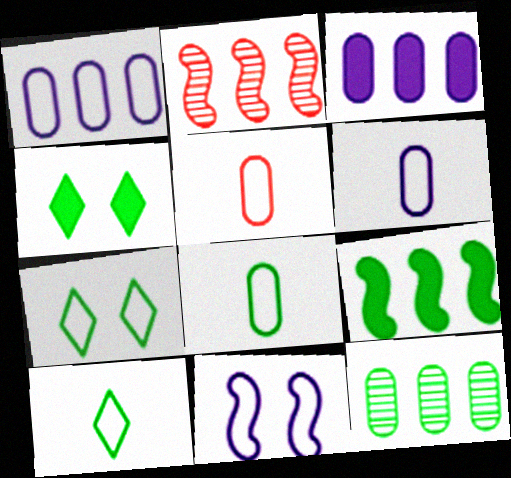[[2, 4, 6], 
[5, 6, 8]]